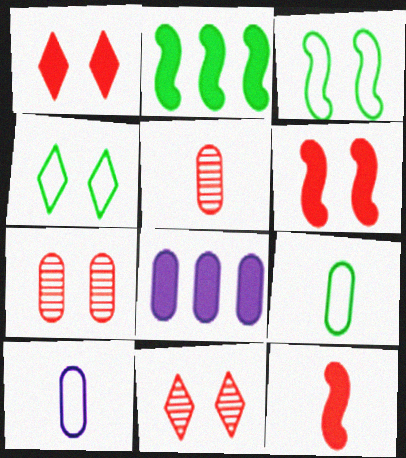[[2, 10, 11], 
[7, 8, 9]]